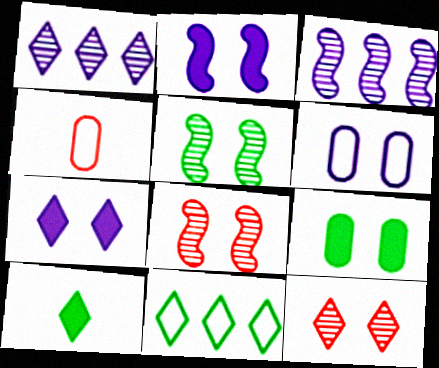[]